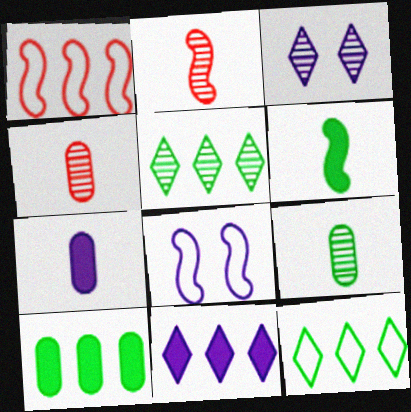[]